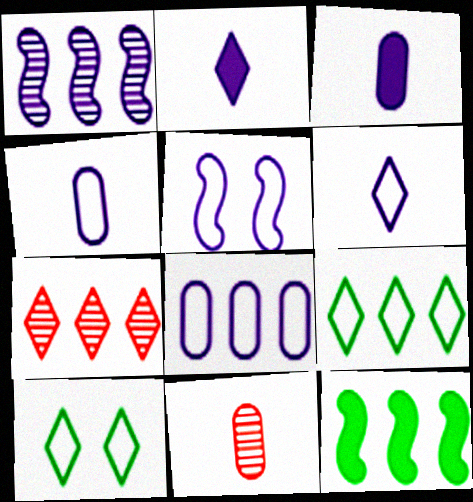[[2, 7, 10], 
[5, 6, 8], 
[7, 8, 12]]